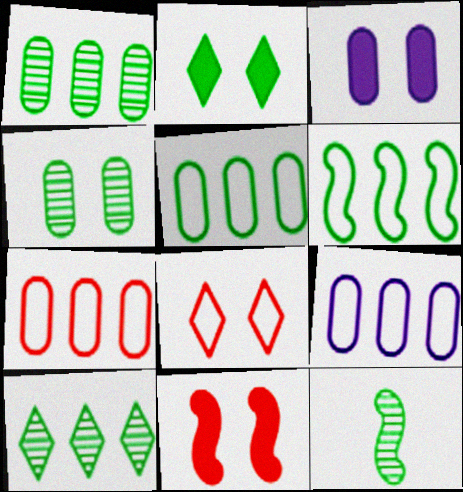[[2, 3, 11], 
[2, 5, 12], 
[4, 10, 12], 
[5, 7, 9]]